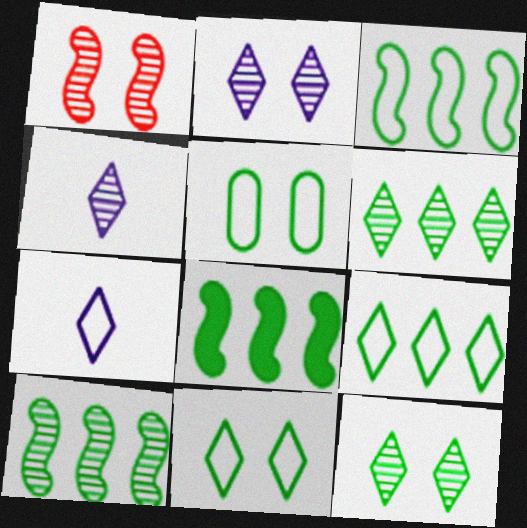[[3, 8, 10]]